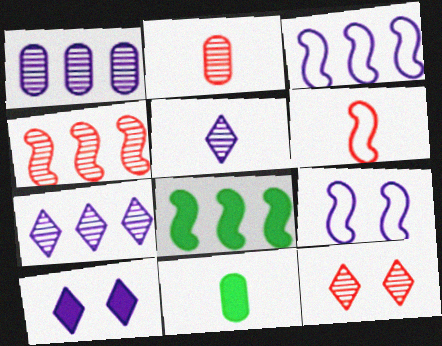[[2, 4, 12], 
[3, 4, 8], 
[3, 11, 12], 
[5, 6, 11]]